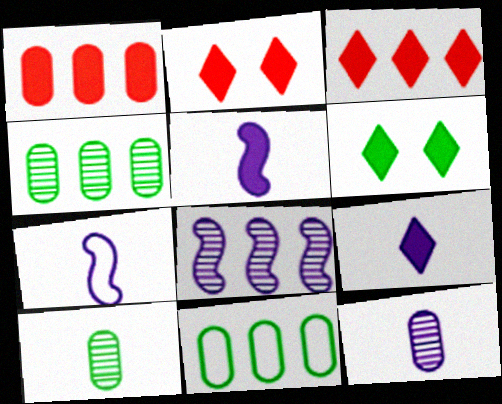[[1, 5, 6], 
[2, 4, 7], 
[3, 6, 9], 
[3, 8, 11], 
[7, 9, 12]]